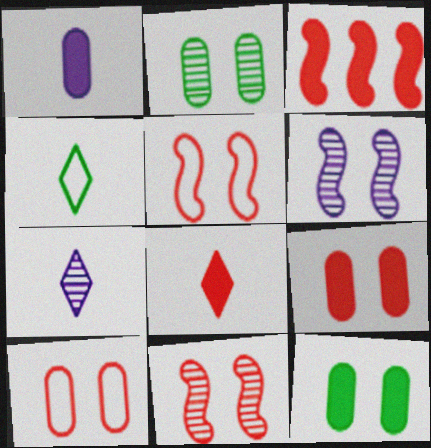[[3, 8, 9], 
[4, 7, 8]]